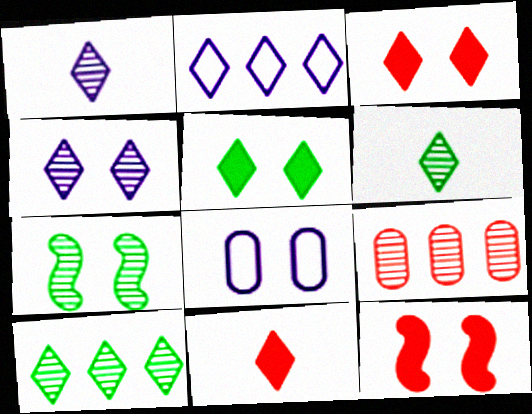[[1, 7, 9], 
[2, 3, 6], 
[3, 7, 8]]